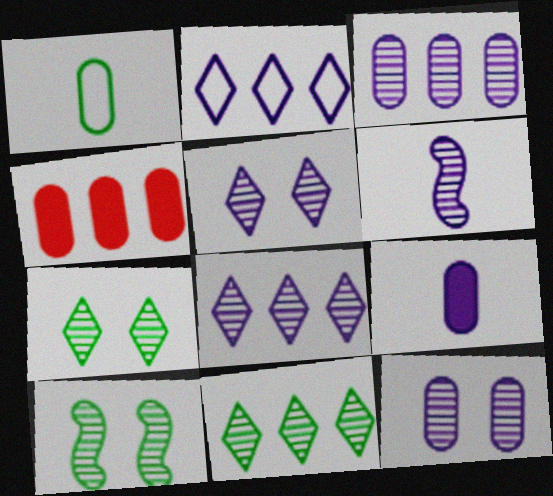[[1, 4, 12], 
[3, 5, 6], 
[6, 8, 12]]